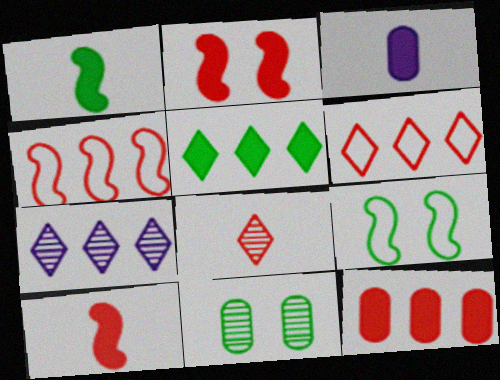[[2, 3, 5], 
[5, 6, 7]]